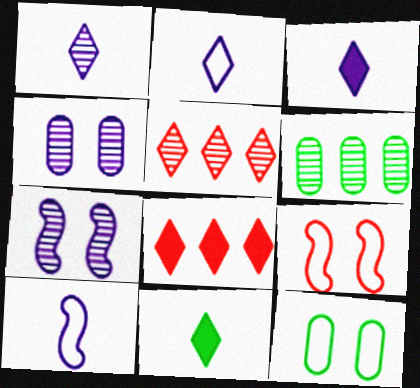[[1, 2, 3], 
[3, 6, 9]]